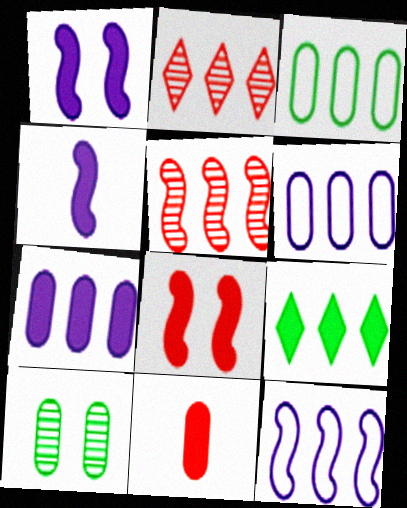[[1, 9, 11], 
[5, 6, 9], 
[6, 10, 11]]